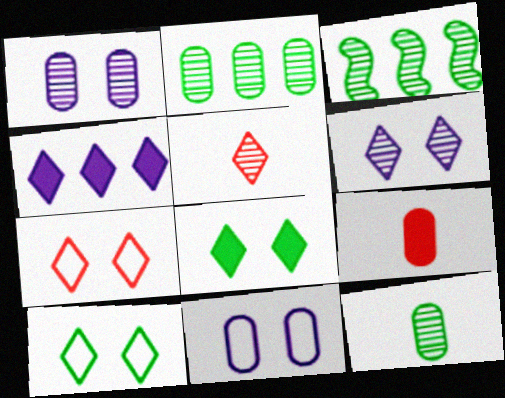[[1, 3, 5], 
[2, 9, 11], 
[4, 5, 10], 
[6, 7, 8]]